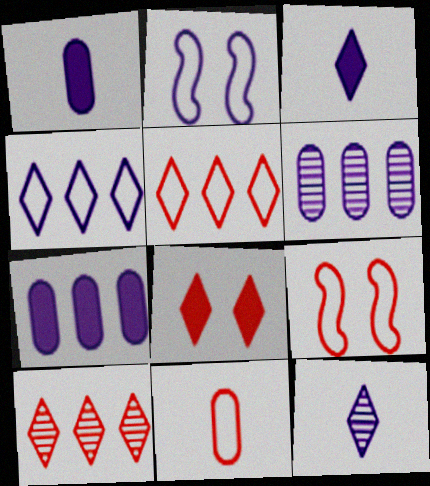[[2, 3, 6], 
[2, 7, 12], 
[5, 9, 11]]